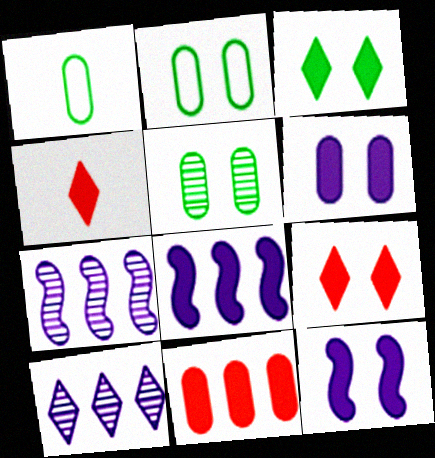[[1, 7, 9], 
[2, 4, 7]]